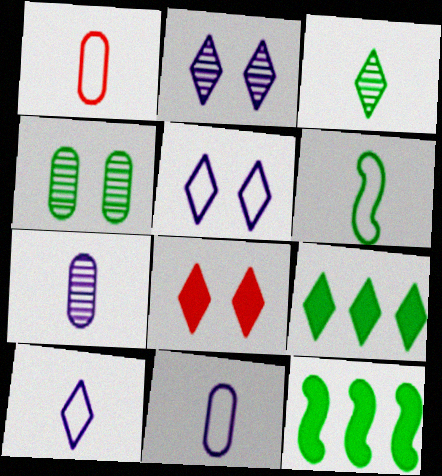[[1, 2, 12], 
[1, 6, 10], 
[4, 6, 9]]